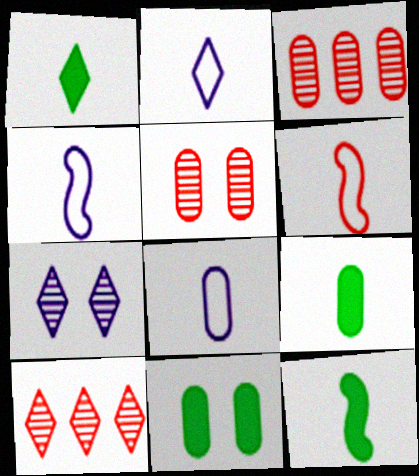[[1, 9, 12], 
[2, 4, 8], 
[3, 8, 11], 
[4, 10, 11]]